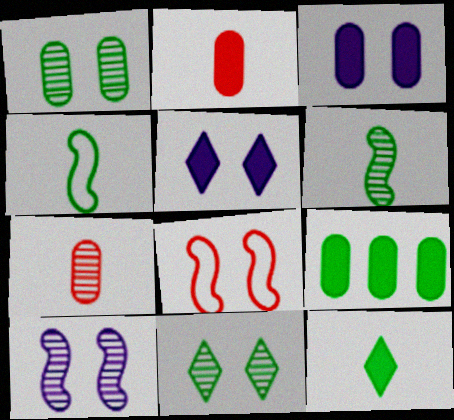[[1, 5, 8], 
[2, 3, 9], 
[3, 8, 11], 
[4, 9, 11]]